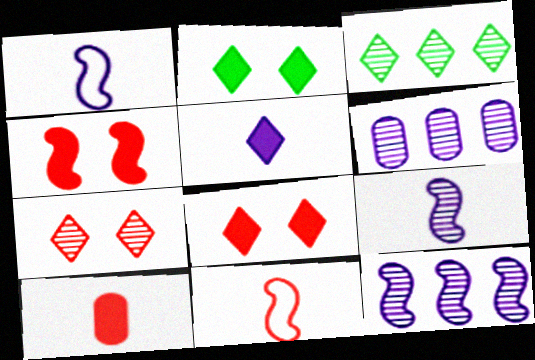[[2, 6, 11]]